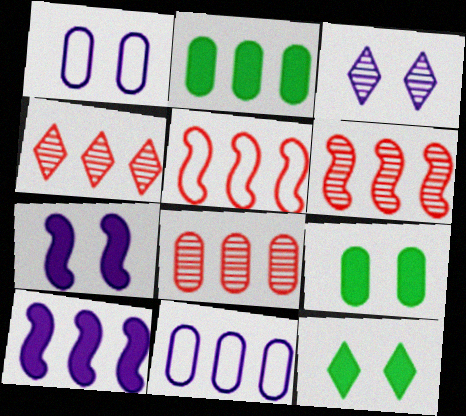[[1, 3, 7], 
[2, 8, 11], 
[4, 6, 8]]